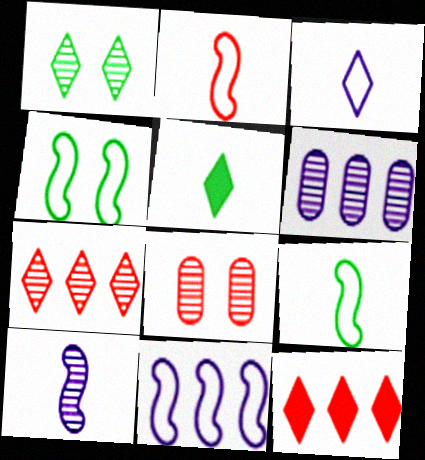[[1, 3, 12], 
[2, 4, 11], 
[2, 8, 12], 
[5, 8, 11]]